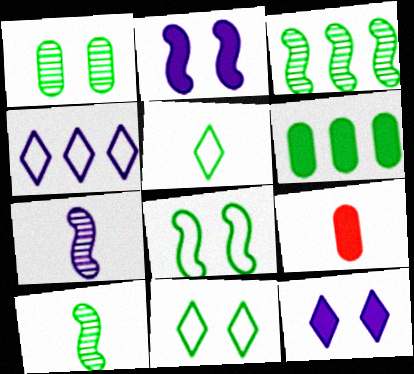[[5, 7, 9], 
[6, 10, 11]]